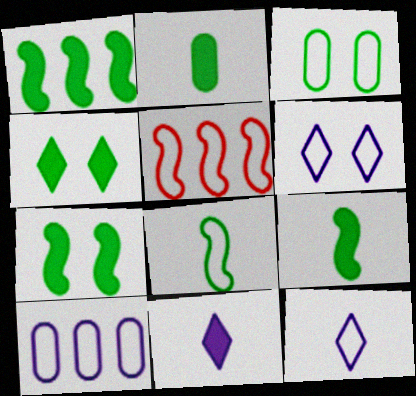[[1, 2, 4], 
[1, 7, 9], 
[3, 5, 12]]